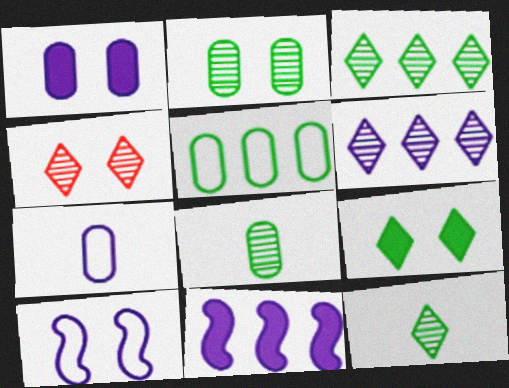[[4, 6, 12]]